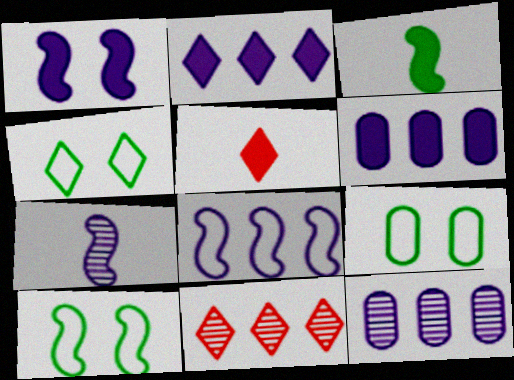[[1, 7, 8], 
[2, 8, 12], 
[4, 9, 10], 
[5, 10, 12]]